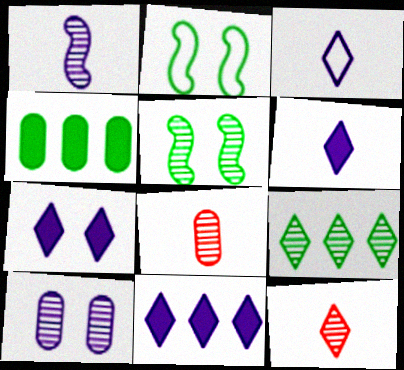[[2, 8, 11], 
[6, 7, 11]]